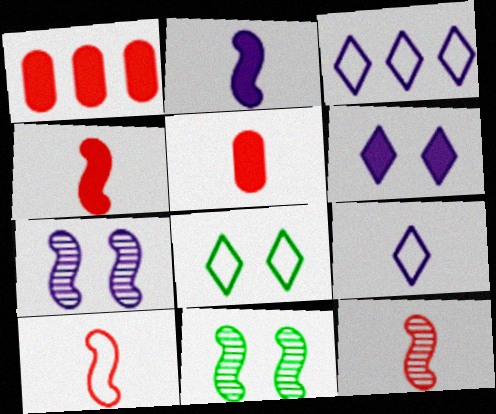[[1, 9, 11], 
[3, 5, 11], 
[4, 10, 12]]